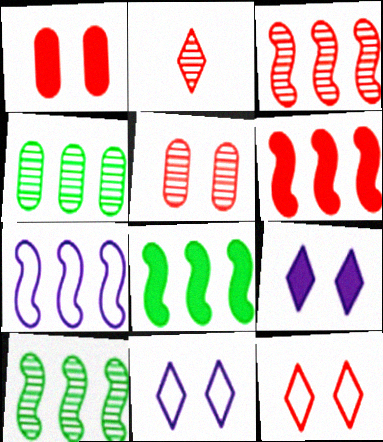[[2, 3, 5], 
[3, 7, 8], 
[6, 7, 10]]